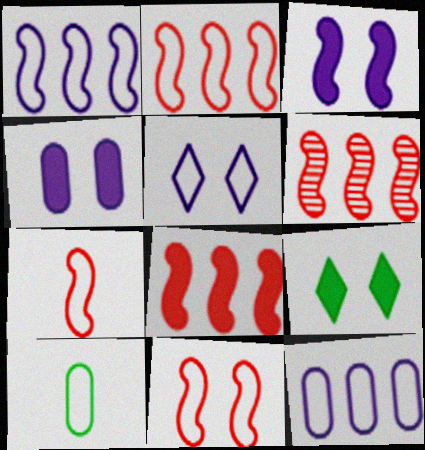[[2, 5, 10], 
[2, 6, 8], 
[2, 7, 11]]